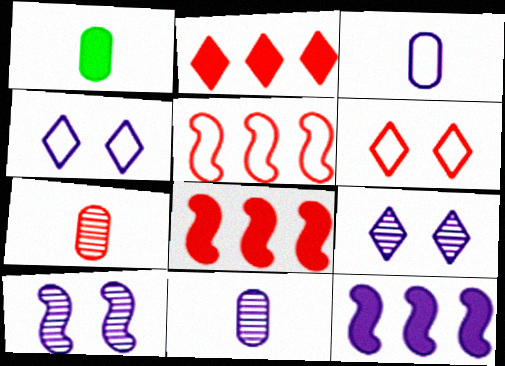[[1, 3, 7], 
[1, 5, 9], 
[3, 9, 12], 
[4, 11, 12], 
[6, 7, 8]]